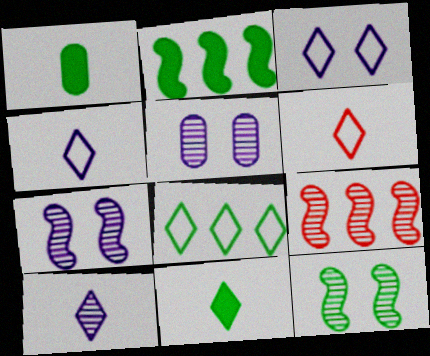[[1, 3, 9], 
[1, 8, 12], 
[2, 5, 6], 
[3, 6, 8], 
[6, 10, 11]]